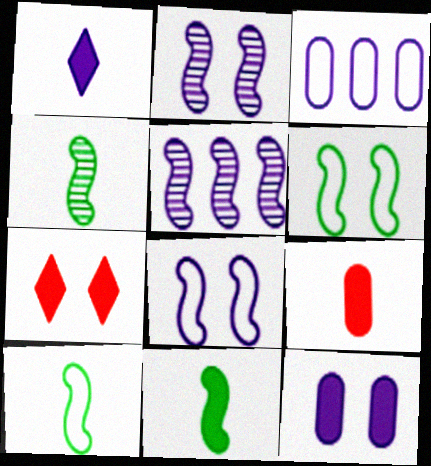[[1, 2, 3], 
[1, 9, 11], 
[3, 4, 7], 
[4, 10, 11]]